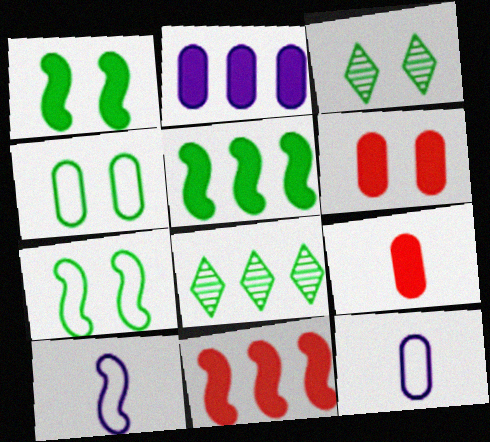[[1, 3, 4], 
[3, 11, 12], 
[6, 8, 10]]